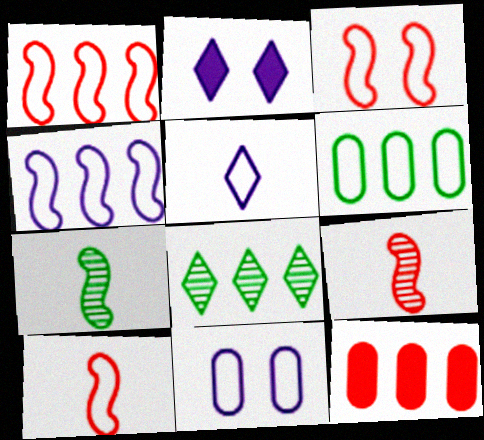[[1, 3, 10], 
[2, 6, 9], 
[3, 5, 6], 
[4, 5, 11], 
[4, 8, 12]]